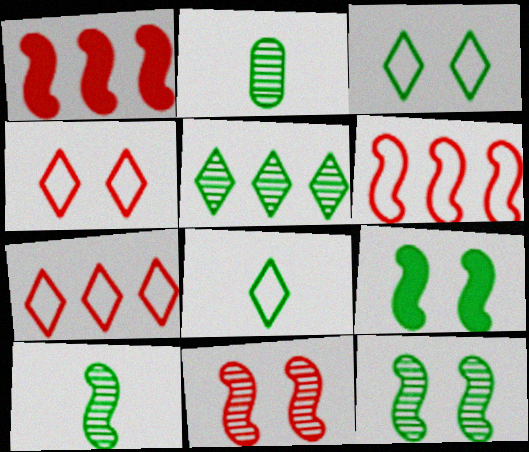[[2, 5, 12]]